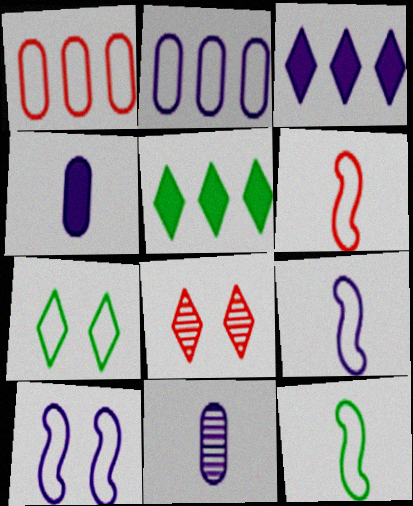[[1, 7, 9], 
[2, 6, 7], 
[3, 10, 11], 
[6, 9, 12]]